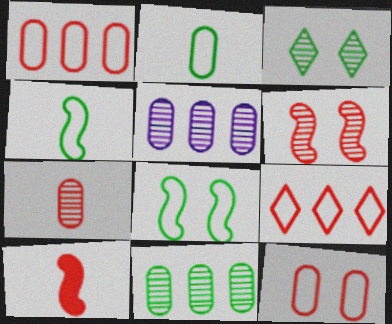[]